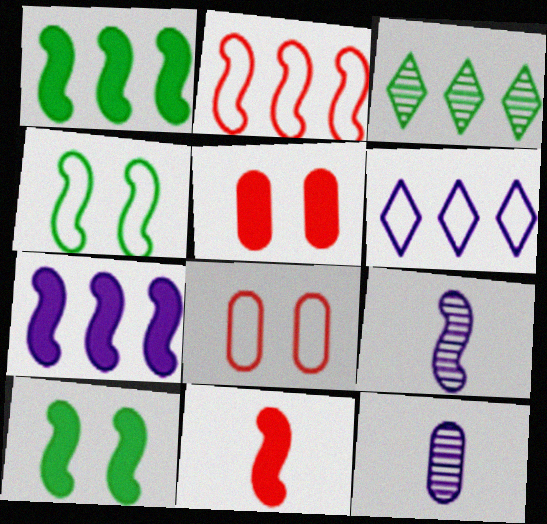[[2, 9, 10], 
[7, 10, 11]]